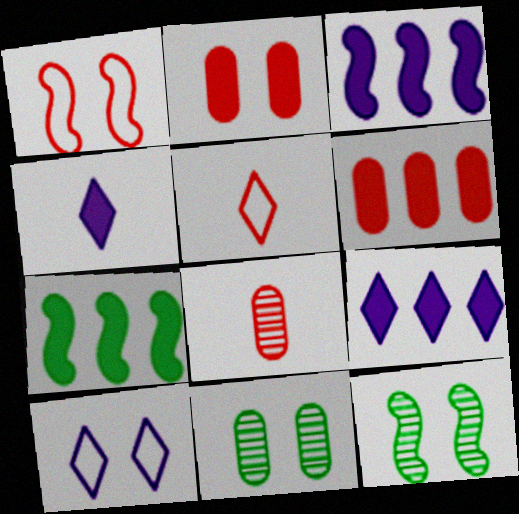[[2, 4, 7], 
[2, 10, 12], 
[3, 5, 11], 
[6, 7, 9], 
[7, 8, 10]]